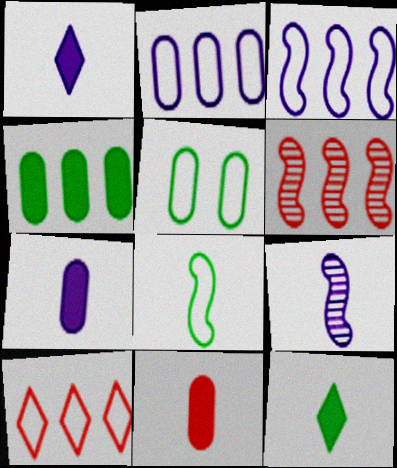[[1, 5, 6]]